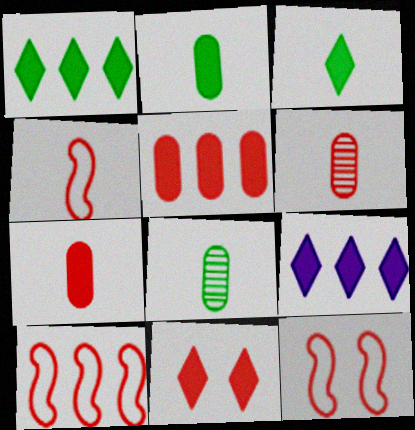[[3, 9, 11], 
[4, 10, 12], 
[6, 10, 11], 
[8, 9, 12]]